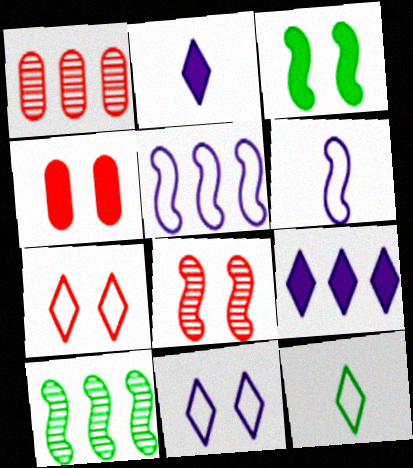[[4, 7, 8]]